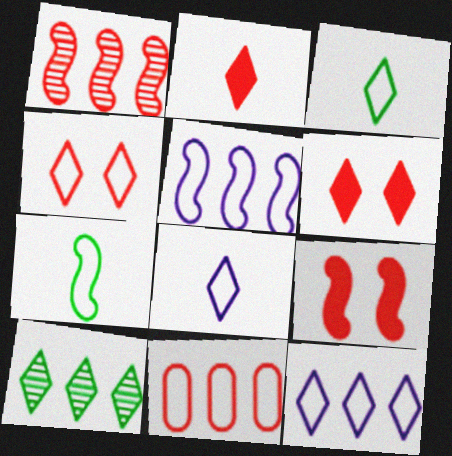[[3, 4, 12], 
[6, 8, 10]]